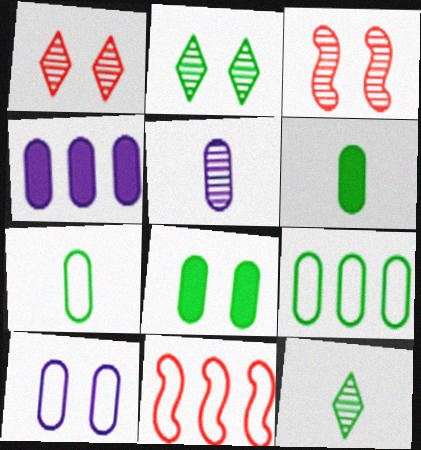[[4, 5, 10]]